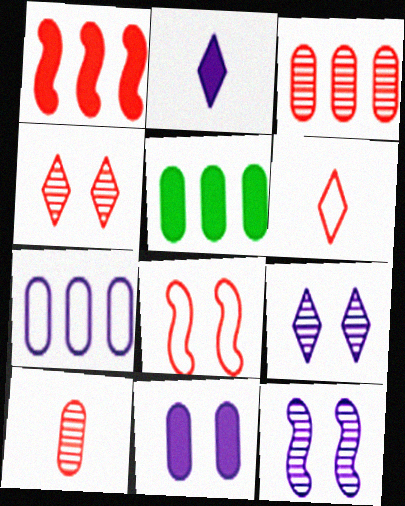[[2, 7, 12], 
[3, 5, 7], 
[5, 6, 12]]